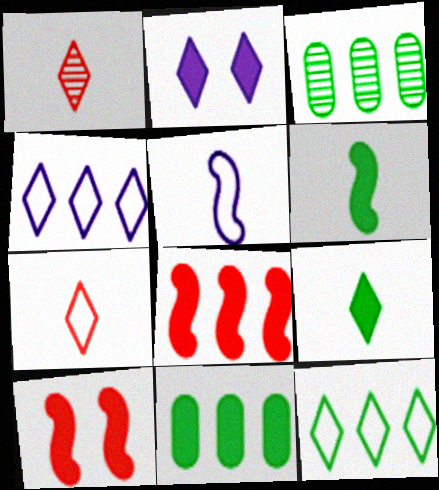[[1, 2, 12], 
[3, 4, 8]]